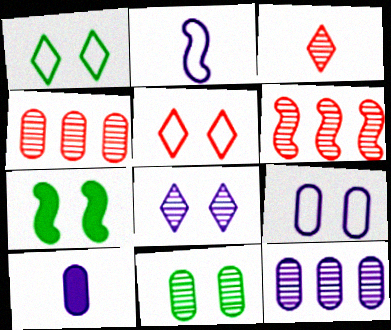[[1, 6, 10], 
[1, 7, 11], 
[2, 6, 7], 
[9, 10, 12]]